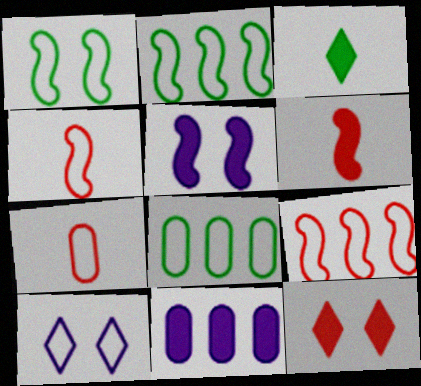[[2, 7, 10], 
[4, 8, 10]]